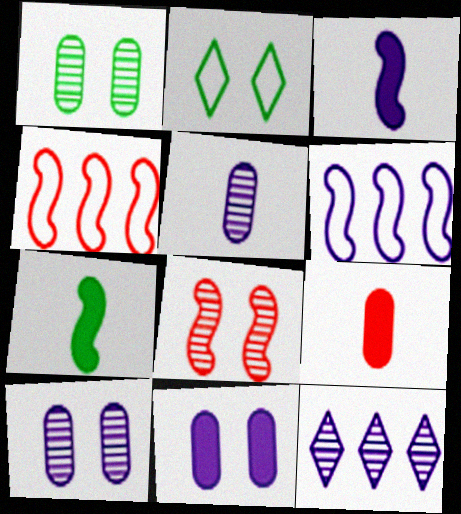[[2, 8, 11], 
[6, 7, 8]]